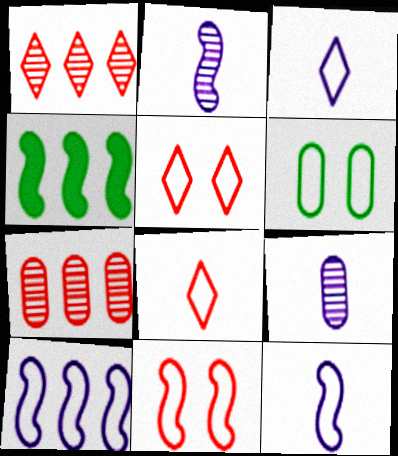[[2, 4, 11], 
[4, 5, 9], 
[6, 8, 10]]